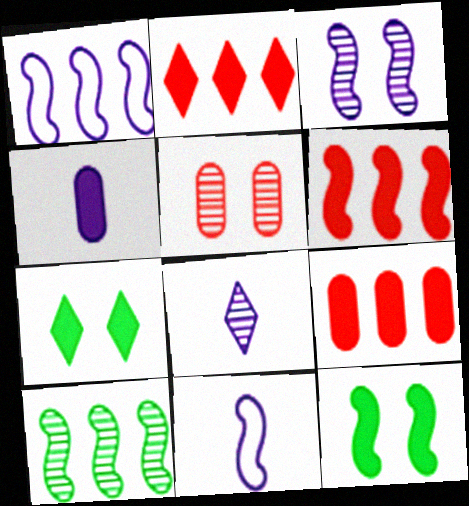[[1, 6, 10], 
[2, 4, 12], 
[2, 6, 9], 
[4, 6, 7], 
[4, 8, 11], 
[5, 8, 10]]